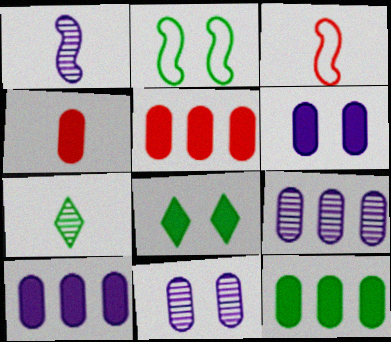[[2, 7, 12], 
[3, 8, 9], 
[4, 6, 12], 
[5, 10, 12]]